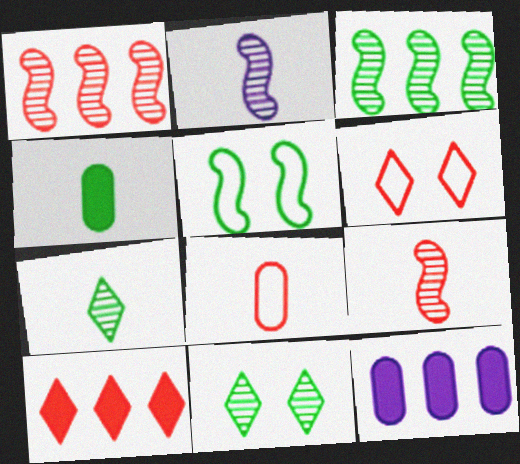[]